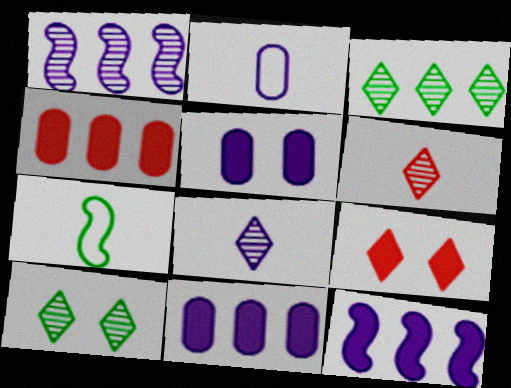[]